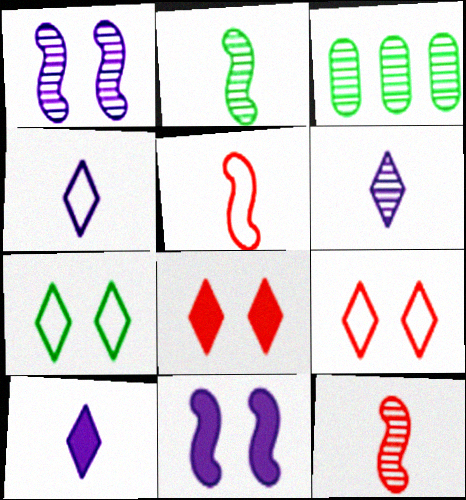[[4, 6, 10]]